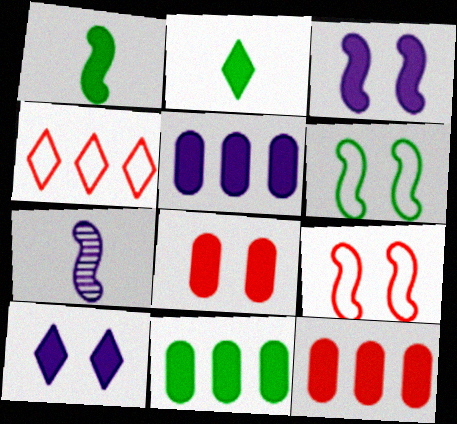[[1, 10, 12], 
[2, 3, 12], 
[5, 11, 12]]